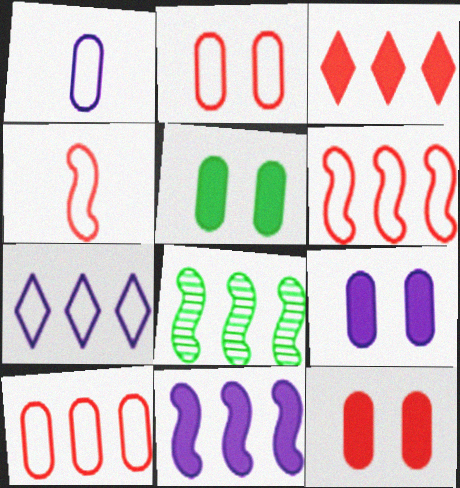[[5, 9, 12], 
[6, 8, 11]]